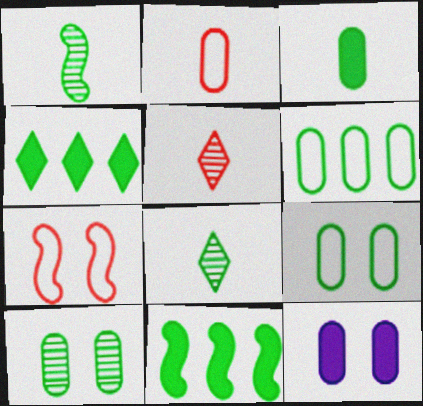[[1, 4, 9], 
[3, 6, 10], 
[8, 9, 11]]